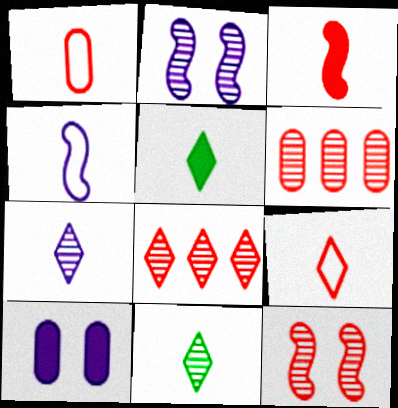[[2, 6, 11], 
[5, 7, 9]]